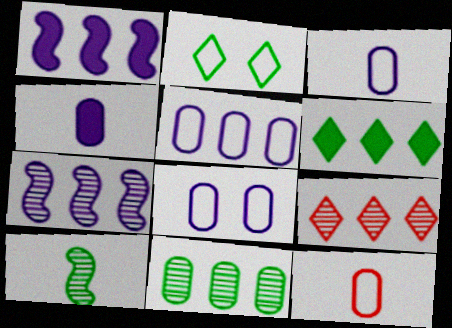[[3, 5, 8], 
[7, 9, 11]]